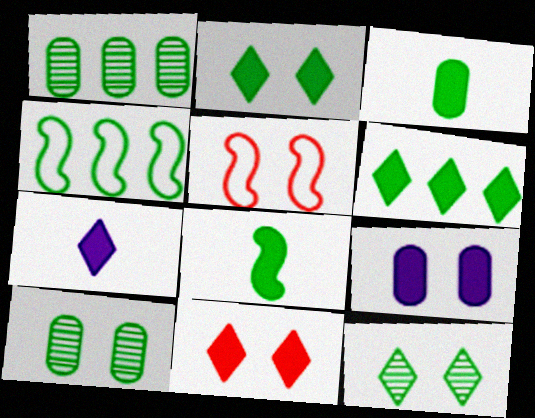[[1, 4, 6], 
[1, 5, 7], 
[3, 4, 12], 
[5, 9, 12], 
[6, 7, 11]]